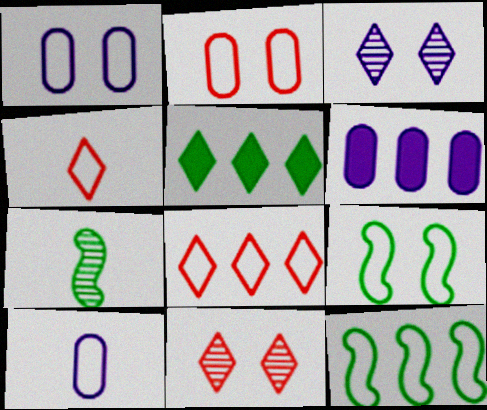[[1, 4, 12], 
[3, 4, 5], 
[8, 9, 10]]